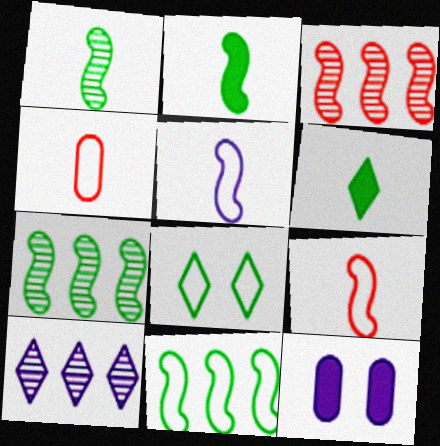[[5, 10, 12]]